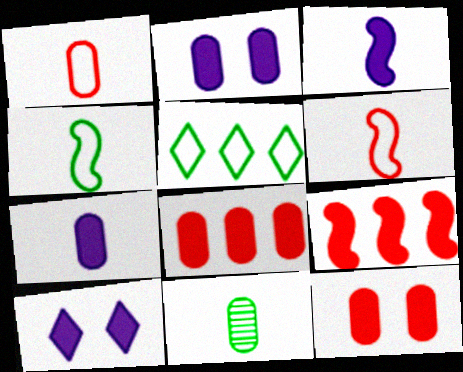[[1, 7, 11]]